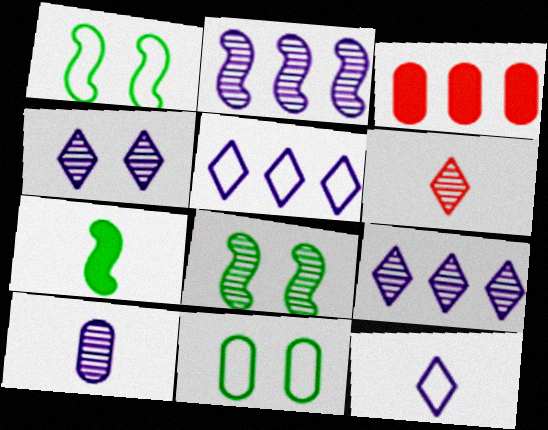[[2, 4, 10], 
[3, 8, 12], 
[3, 10, 11]]